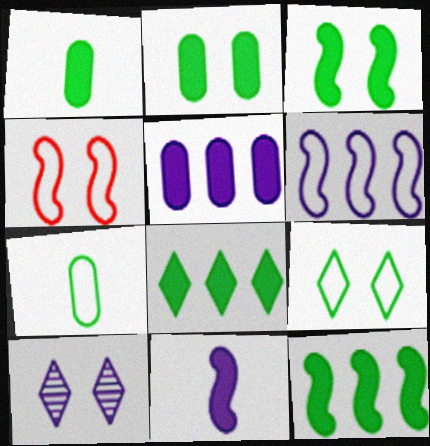[[1, 3, 8], 
[2, 4, 10]]